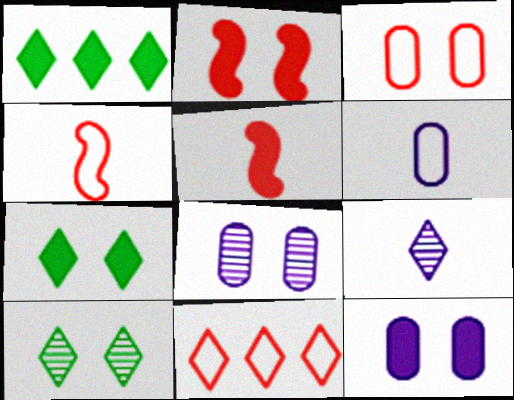[[1, 4, 8], 
[1, 5, 12], 
[2, 7, 12], 
[3, 4, 11], 
[7, 9, 11]]